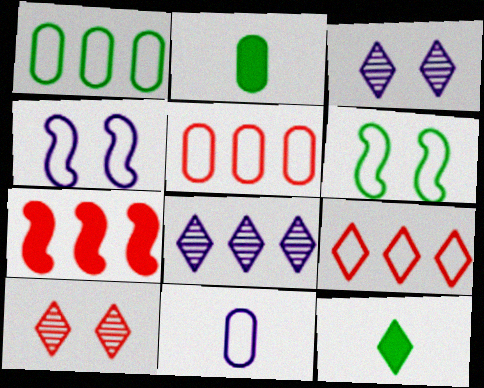[[1, 7, 8], 
[3, 9, 12], 
[6, 9, 11]]